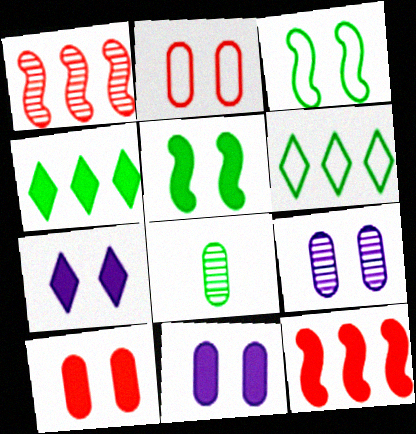[[3, 4, 8], 
[5, 6, 8], 
[5, 7, 10]]